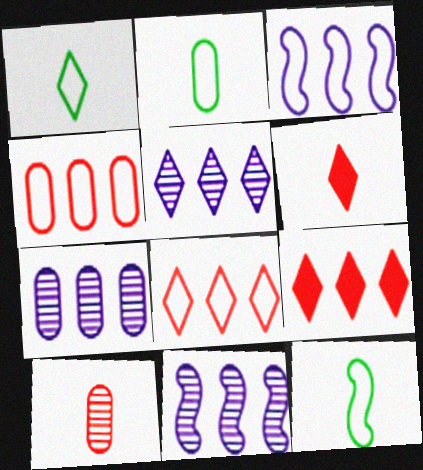[[1, 2, 12], 
[5, 7, 11]]